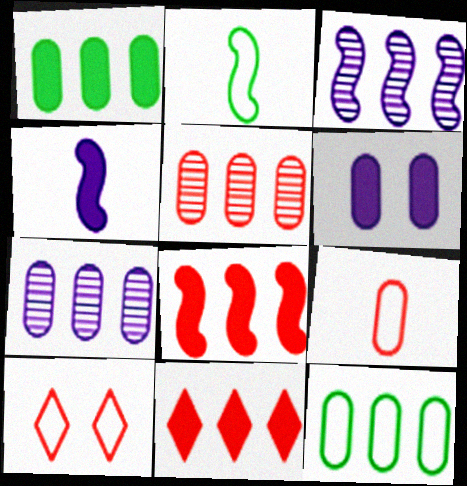[[3, 11, 12]]